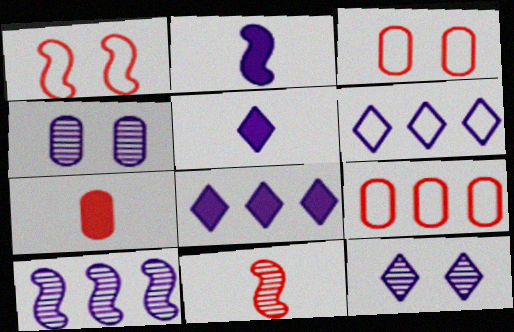[[2, 4, 6], 
[5, 6, 12]]